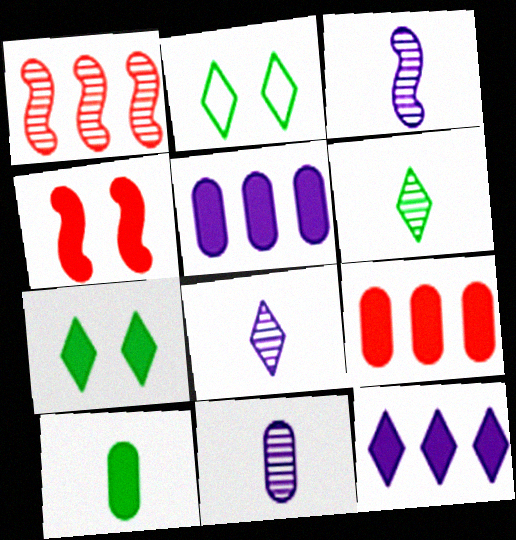[[2, 3, 9], 
[3, 8, 11], 
[4, 10, 12]]